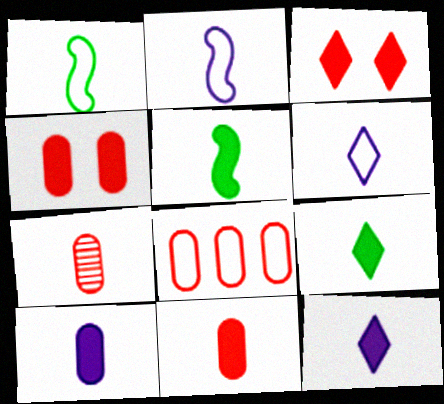[[1, 7, 12], 
[2, 7, 9], 
[4, 7, 8], 
[5, 6, 7], 
[5, 11, 12]]